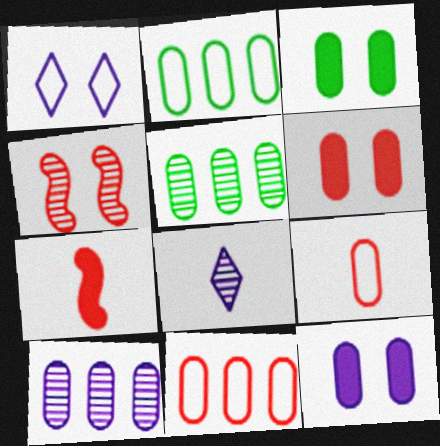[[1, 3, 4], 
[1, 5, 7], 
[3, 6, 12], 
[3, 9, 10], 
[4, 5, 8], 
[5, 9, 12]]